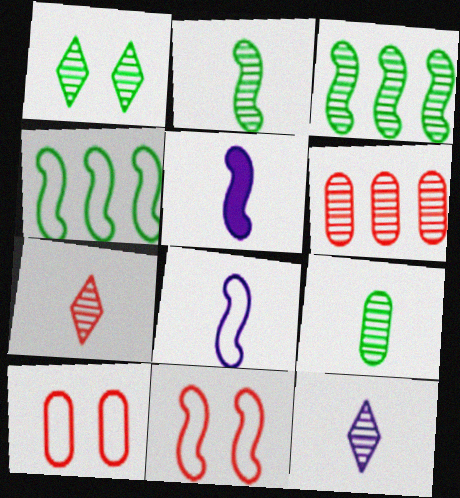[[1, 3, 9], 
[3, 5, 11], 
[4, 8, 11]]